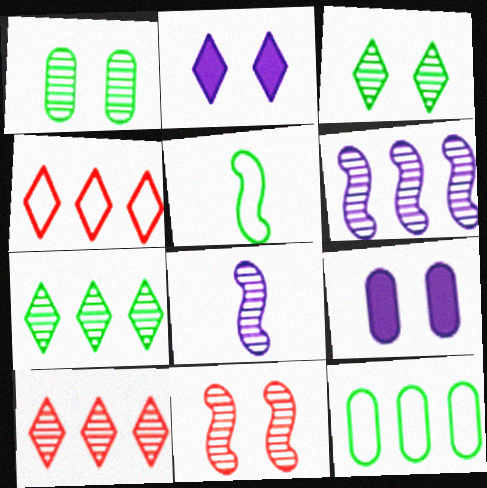[[1, 8, 10], 
[5, 9, 10]]